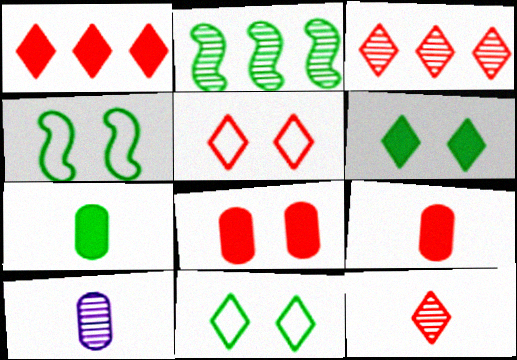[[1, 4, 10], 
[1, 5, 12], 
[2, 7, 11]]